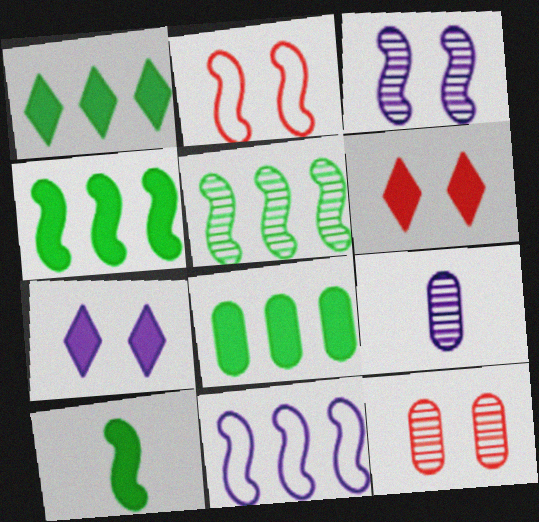[[1, 2, 9], 
[1, 4, 8], 
[2, 6, 12], 
[7, 9, 11]]